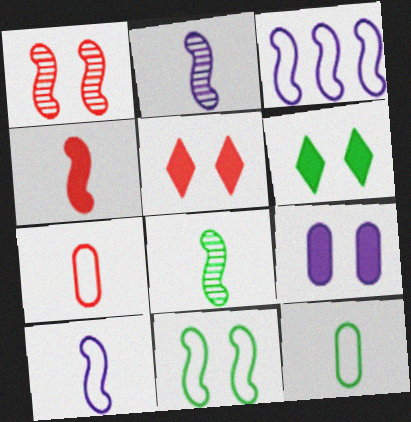[[4, 8, 10]]